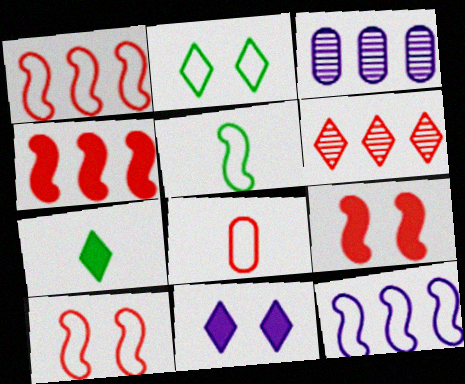[[2, 8, 12], 
[3, 7, 10], 
[5, 10, 12], 
[6, 8, 9]]